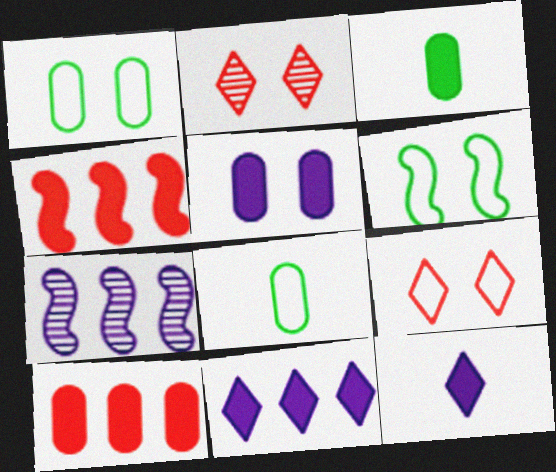[[2, 5, 6], 
[3, 5, 10], 
[3, 7, 9]]